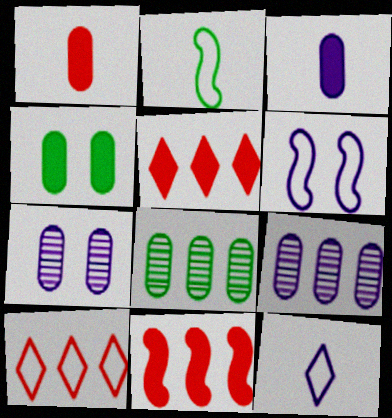[[2, 5, 7]]